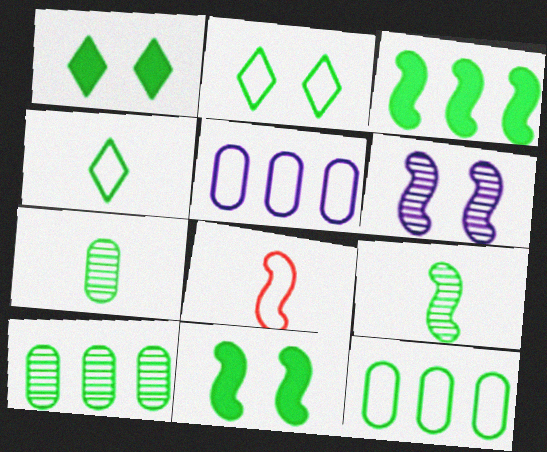[[1, 9, 12], 
[2, 3, 7], 
[2, 5, 8], 
[3, 6, 8], 
[4, 10, 11]]